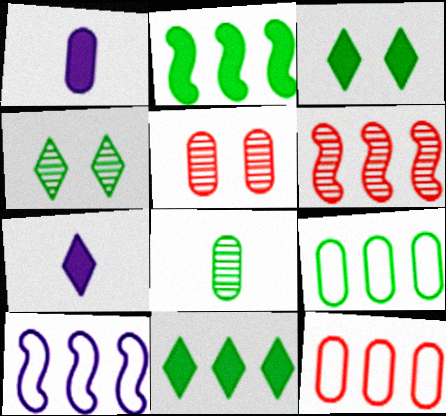[[1, 5, 9], 
[2, 6, 10]]